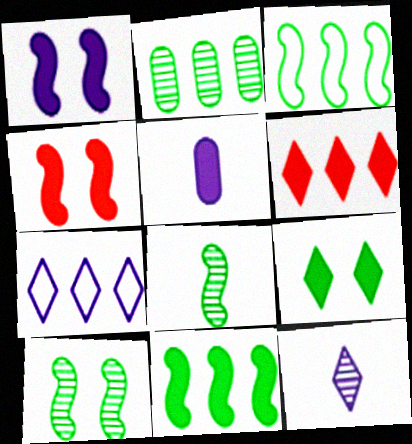[]